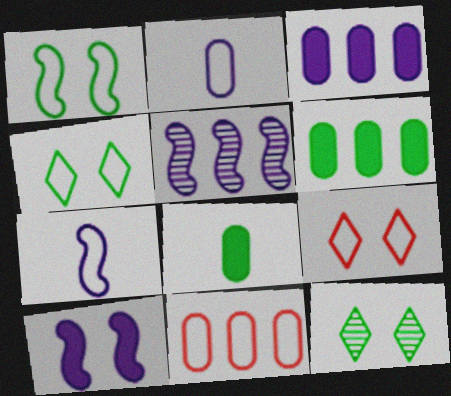[[4, 7, 11], 
[5, 7, 10], 
[5, 8, 9]]